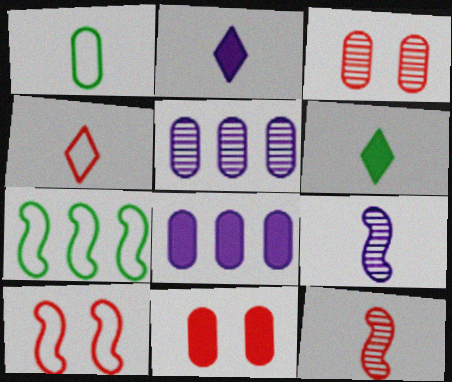[[1, 2, 12], 
[1, 3, 8], 
[1, 5, 11], 
[2, 3, 7], 
[5, 6, 10]]